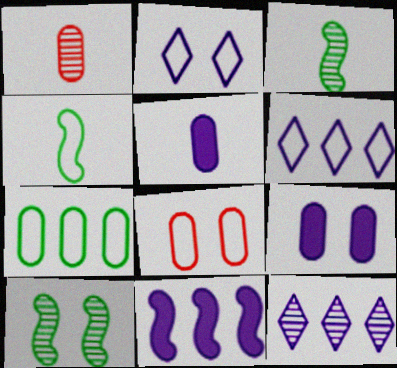[[1, 7, 9], 
[1, 10, 12], 
[4, 6, 8]]